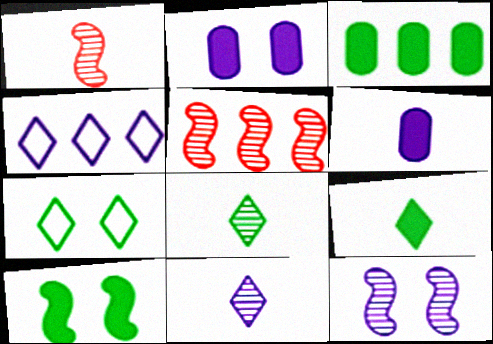[[3, 4, 5], 
[3, 9, 10], 
[4, 6, 12], 
[5, 6, 7]]